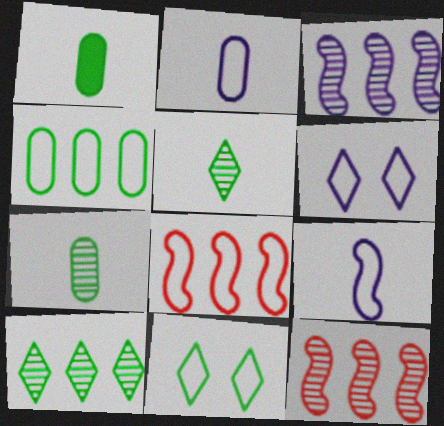[[1, 6, 12], 
[2, 8, 11]]